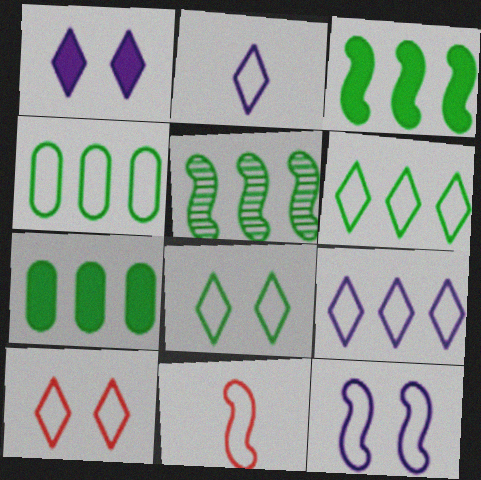[[2, 6, 10], 
[5, 6, 7]]